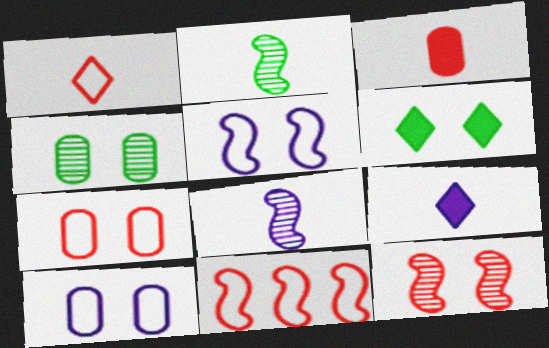[[1, 7, 11], 
[4, 9, 11], 
[6, 10, 12]]